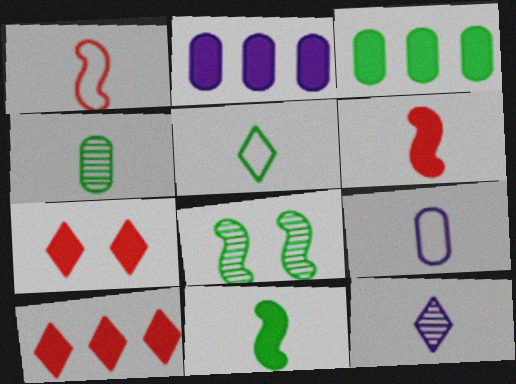[[1, 5, 9], 
[2, 7, 11], 
[3, 5, 8], 
[4, 5, 11], 
[8, 9, 10]]